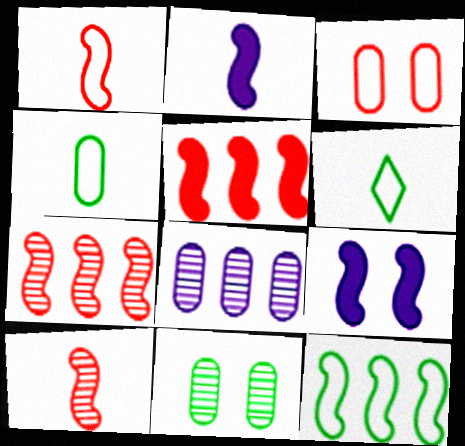[[9, 10, 12]]